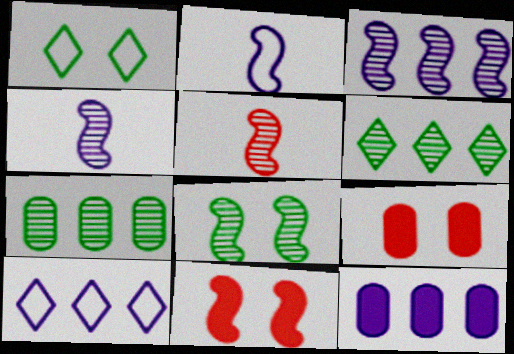[[1, 5, 12], 
[2, 6, 9], 
[3, 5, 8], 
[3, 10, 12]]